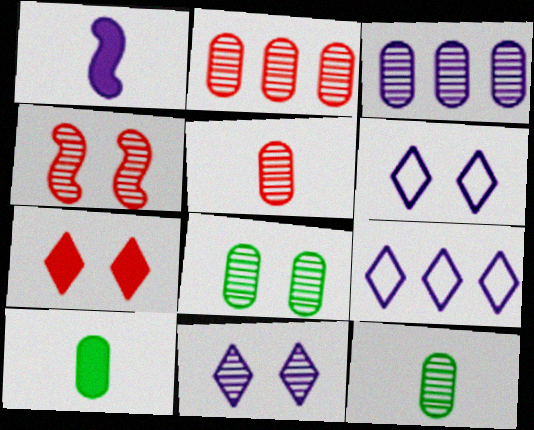[[1, 3, 6], 
[3, 5, 8], 
[4, 8, 11], 
[4, 9, 10]]